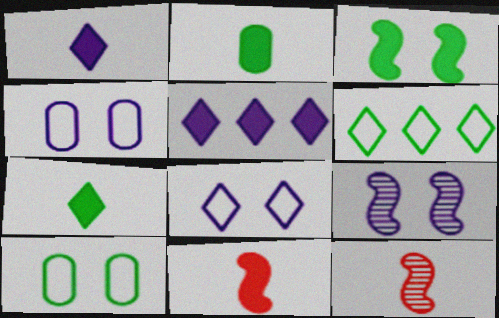[[1, 2, 11], 
[5, 10, 12]]